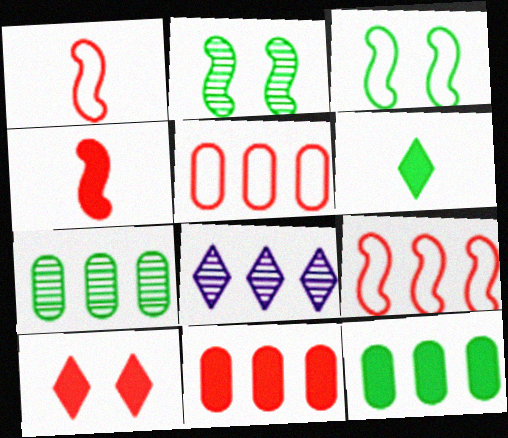[[3, 6, 7], 
[4, 10, 11], 
[8, 9, 12]]